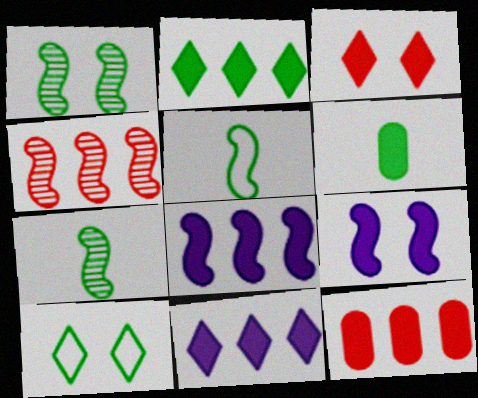[[2, 8, 12], 
[3, 6, 8], 
[4, 5, 9]]